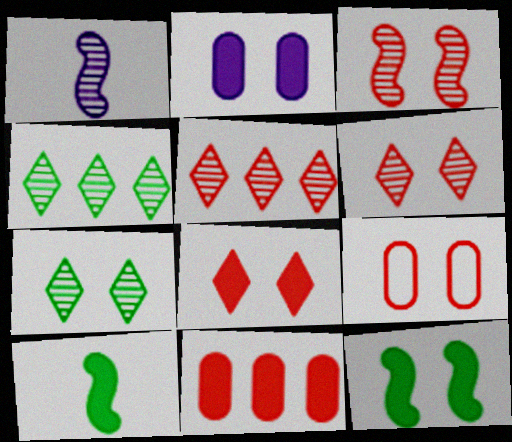[[2, 8, 12], 
[3, 8, 9]]